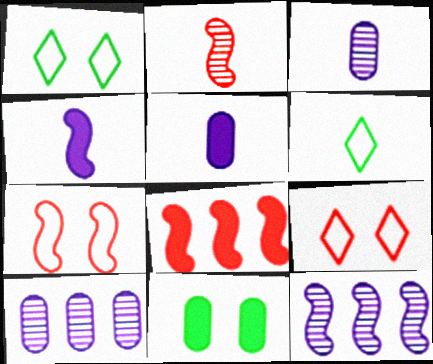[[1, 3, 8], 
[2, 5, 6], 
[2, 7, 8]]